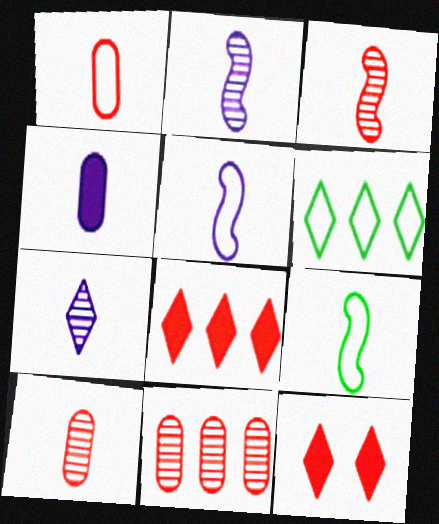[[4, 5, 7], 
[6, 7, 12]]